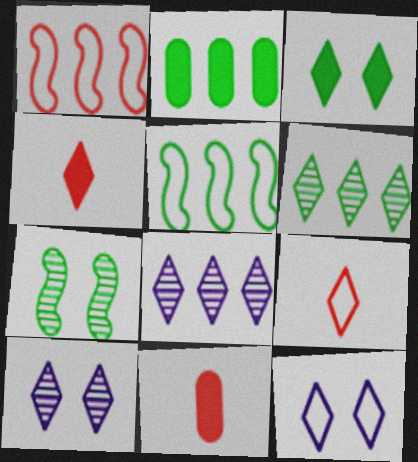[[1, 2, 8], 
[2, 5, 6], 
[3, 8, 9], 
[4, 6, 12], 
[5, 10, 11]]